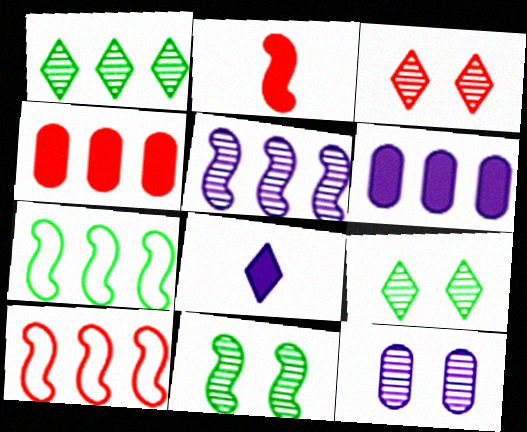[[1, 6, 10], 
[3, 11, 12]]